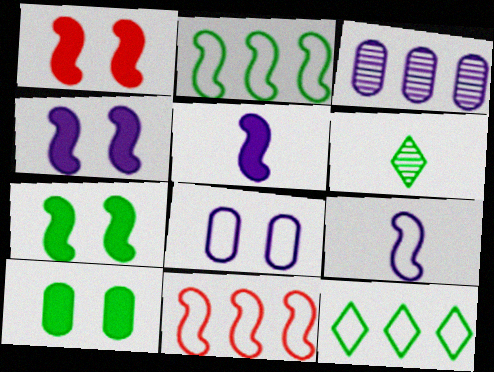[[1, 4, 7], 
[2, 6, 10]]